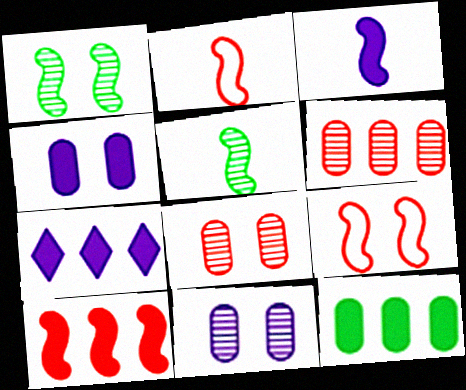[[2, 3, 5], 
[3, 4, 7], 
[7, 10, 12]]